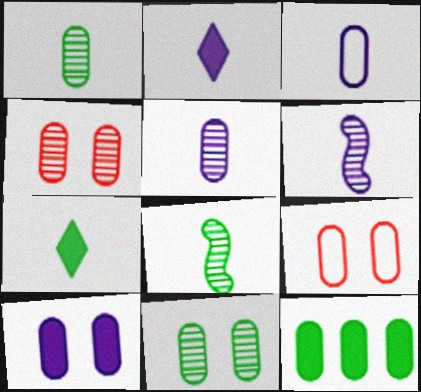[[2, 3, 6], 
[3, 4, 12], 
[5, 9, 12], 
[9, 10, 11]]